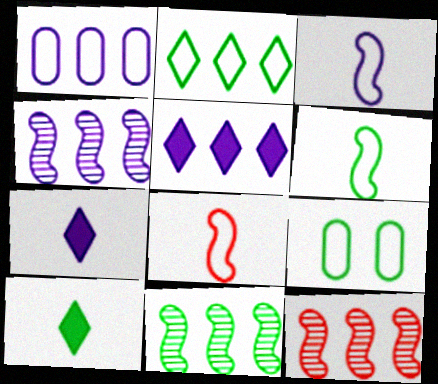[[1, 4, 5], 
[2, 6, 9], 
[3, 6, 8], 
[4, 11, 12], 
[7, 9, 12], 
[9, 10, 11]]